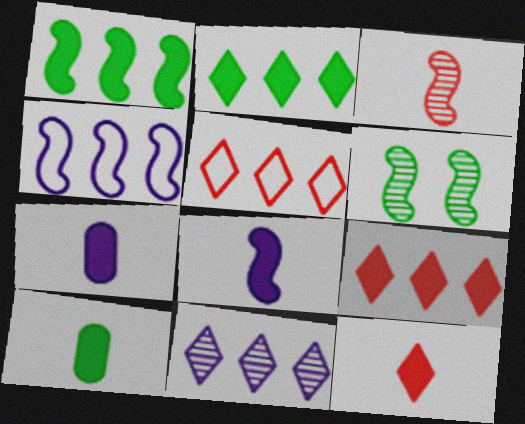[[2, 5, 11], 
[5, 6, 7], 
[8, 10, 12]]